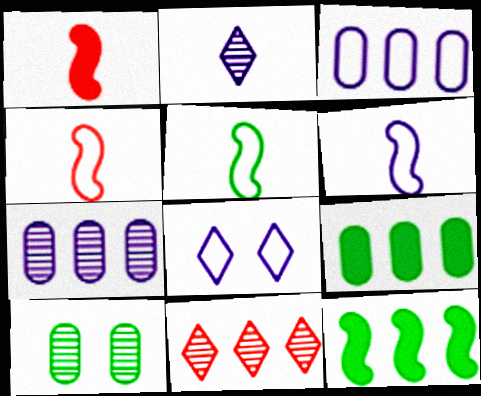[[3, 6, 8], 
[3, 11, 12], 
[4, 5, 6]]